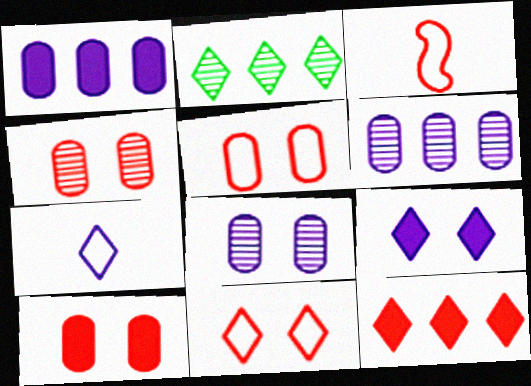[[3, 4, 12], 
[4, 5, 10]]